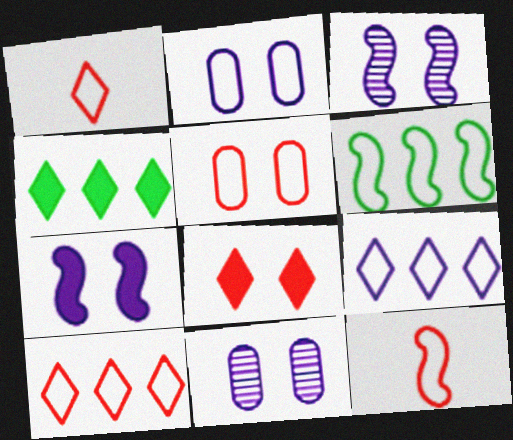[[1, 2, 6], 
[4, 11, 12], 
[5, 10, 12]]